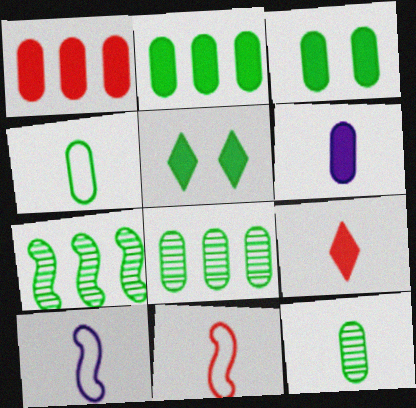[[1, 3, 6], 
[3, 4, 8], 
[4, 5, 7], 
[9, 10, 12]]